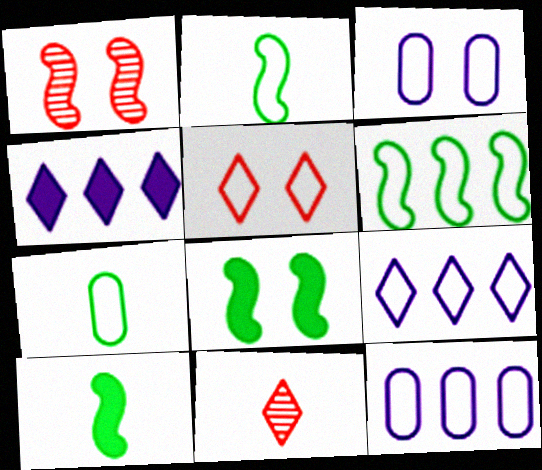[[1, 4, 7], 
[2, 5, 12], 
[8, 11, 12]]